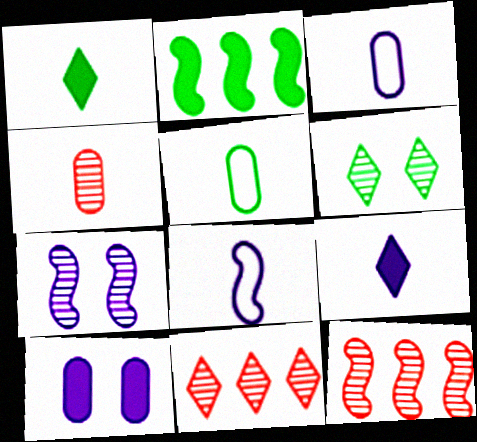[[1, 4, 8], 
[2, 5, 6]]